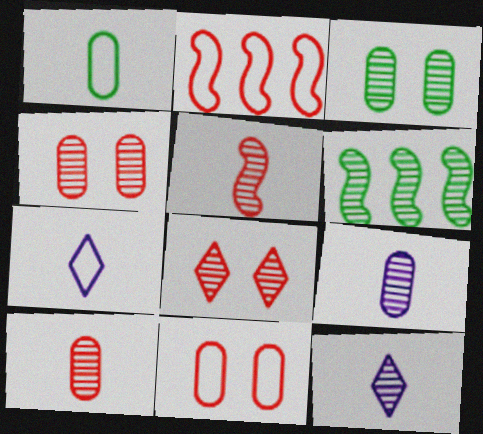[[4, 6, 12], 
[6, 8, 9]]